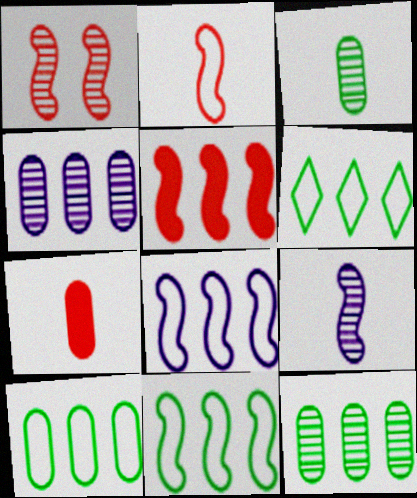[[1, 2, 5], 
[4, 5, 6], 
[6, 10, 11]]